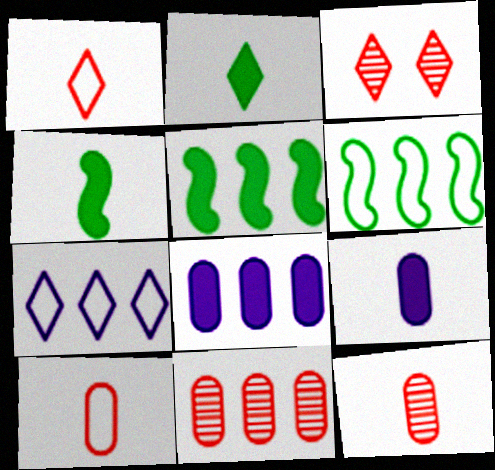[[2, 3, 7], 
[3, 6, 9], 
[5, 7, 11]]